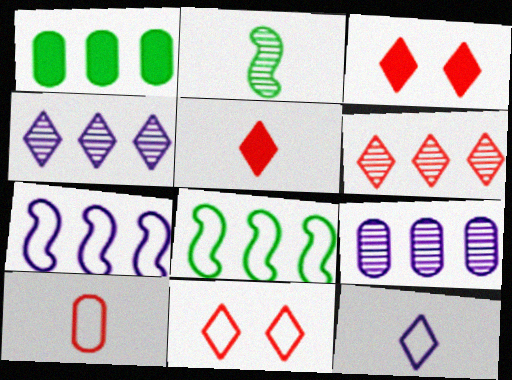[[1, 6, 7], 
[5, 6, 11]]